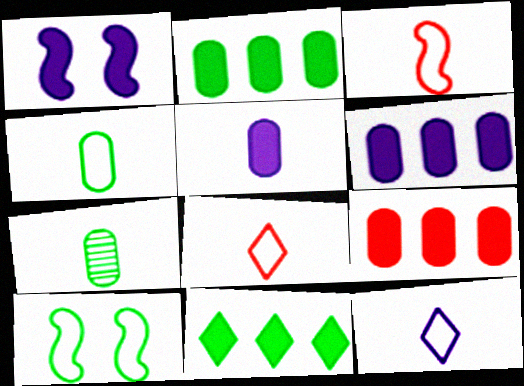[[2, 6, 9], 
[3, 4, 12], 
[7, 10, 11]]